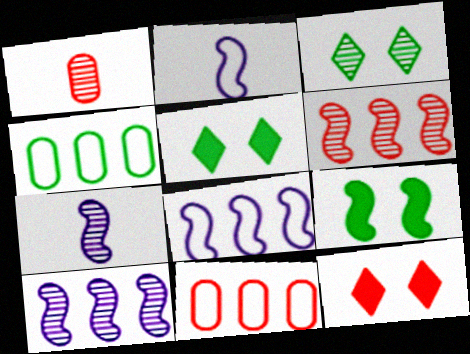[[1, 3, 10], 
[1, 5, 8], 
[2, 6, 9], 
[4, 7, 12], 
[5, 7, 11]]